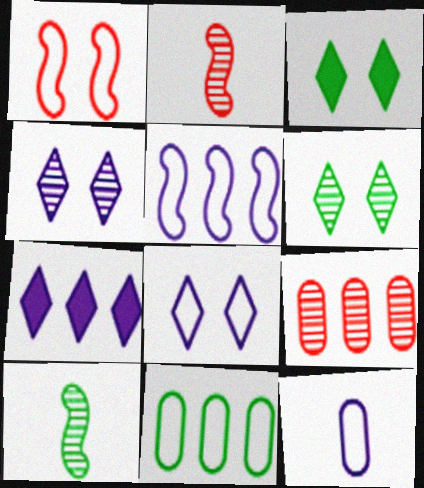[[3, 10, 11], 
[4, 9, 10], 
[5, 8, 12]]